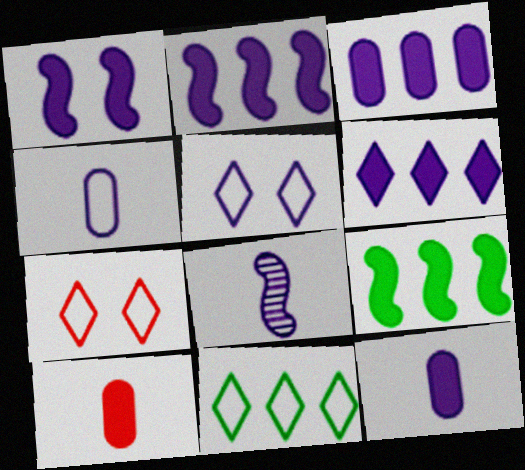[[1, 6, 12], 
[2, 3, 6], 
[3, 5, 8]]